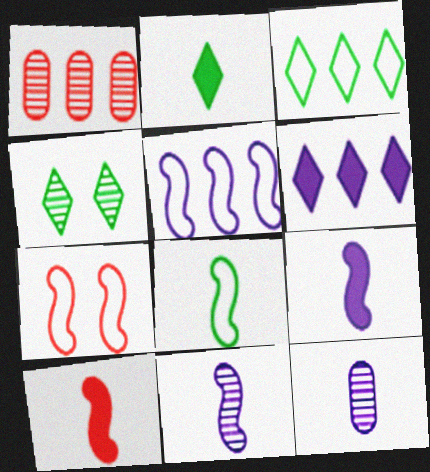[[1, 4, 11], 
[2, 3, 4], 
[5, 7, 8], 
[8, 10, 11]]